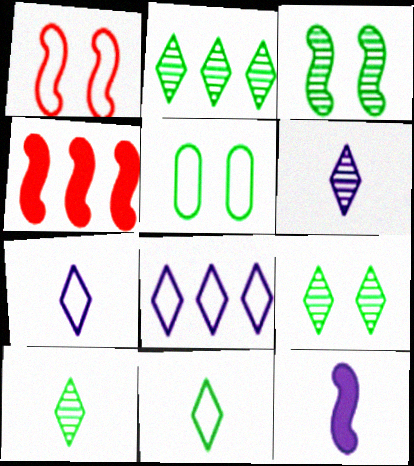[[2, 9, 10], 
[4, 5, 6]]